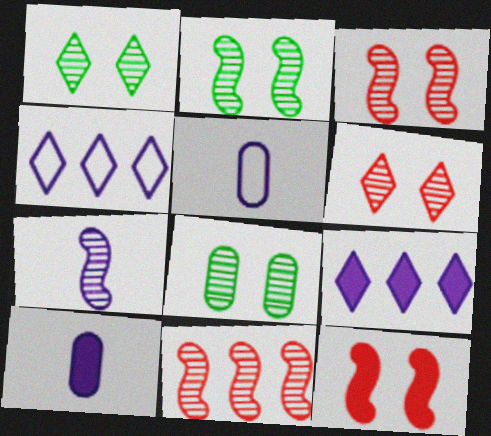[[1, 2, 8], 
[2, 7, 11]]